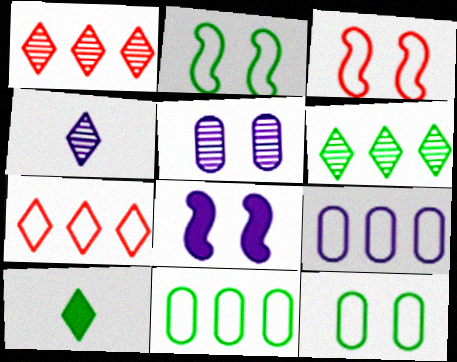[[4, 8, 9]]